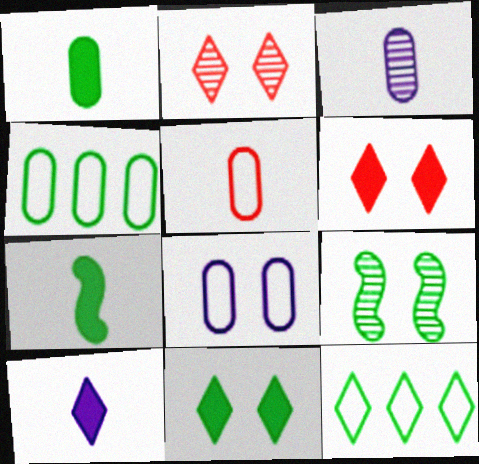[[1, 3, 5], 
[1, 9, 12], 
[2, 10, 12], 
[4, 5, 8], 
[6, 8, 9]]